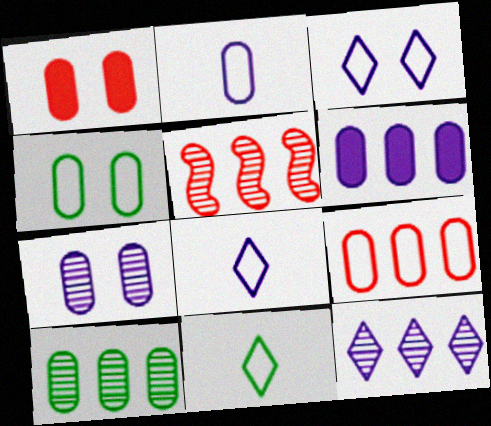[[1, 2, 10], 
[1, 4, 7], 
[2, 4, 9], 
[2, 6, 7], 
[5, 10, 12], 
[6, 9, 10]]